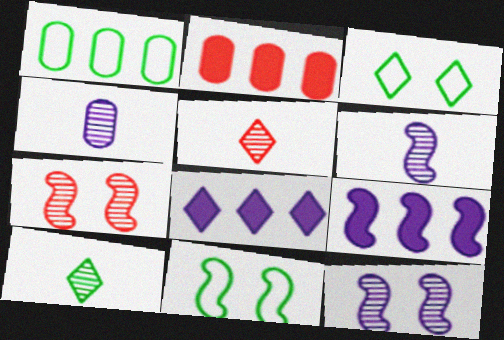[[2, 3, 6], 
[3, 5, 8]]